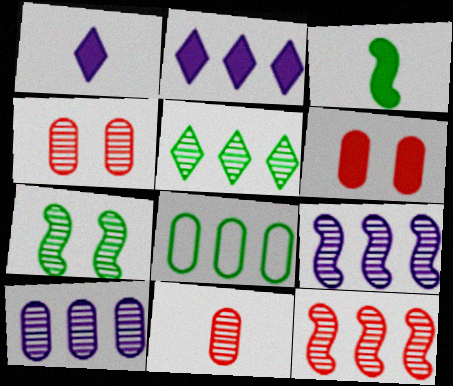[[2, 3, 6], 
[2, 8, 12], 
[5, 10, 12]]